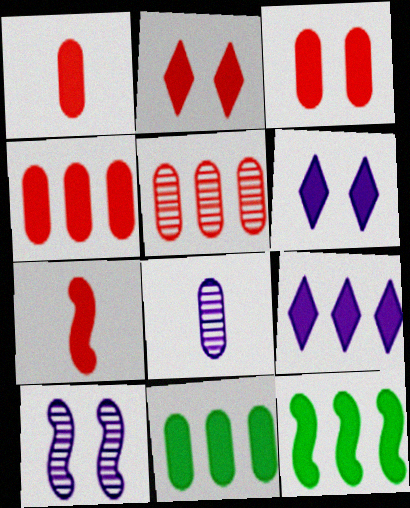[[1, 3, 4], 
[1, 6, 12], 
[2, 4, 7], 
[4, 9, 12], 
[6, 7, 11]]